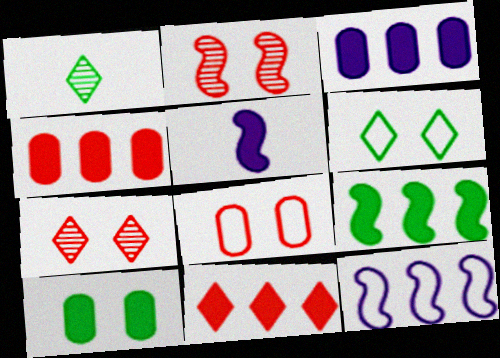[[3, 9, 11], 
[5, 10, 11]]